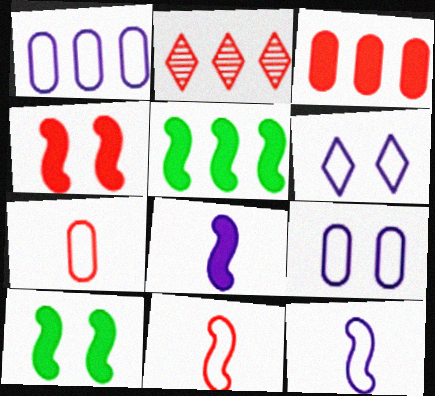[[1, 2, 5], 
[1, 6, 12], 
[2, 4, 7], 
[4, 5, 8]]